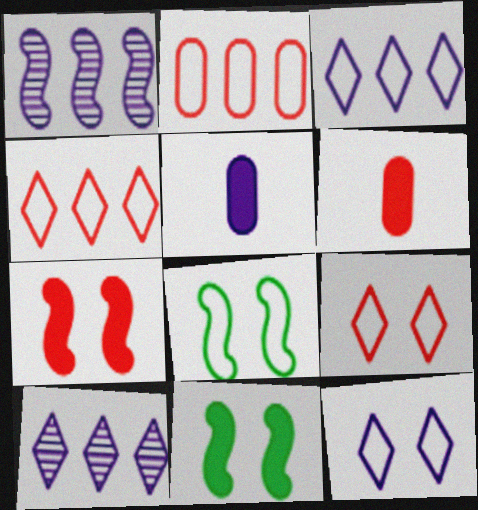[[1, 5, 12], 
[6, 8, 10]]